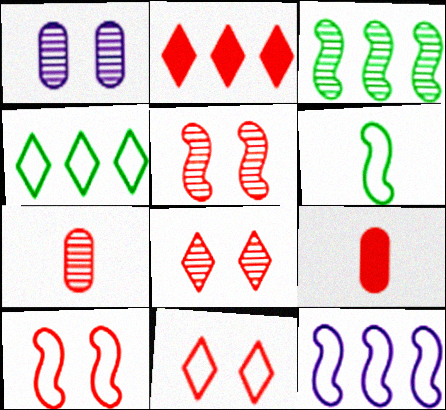[[1, 2, 6], 
[2, 7, 10], 
[6, 10, 12]]